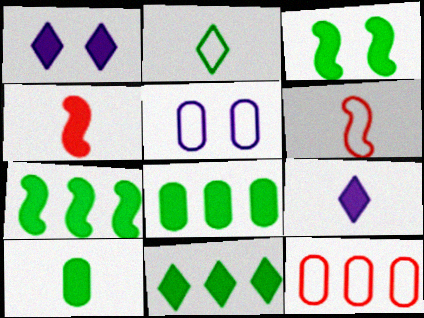[[1, 4, 8], 
[3, 10, 11], 
[4, 9, 10], 
[7, 8, 11]]